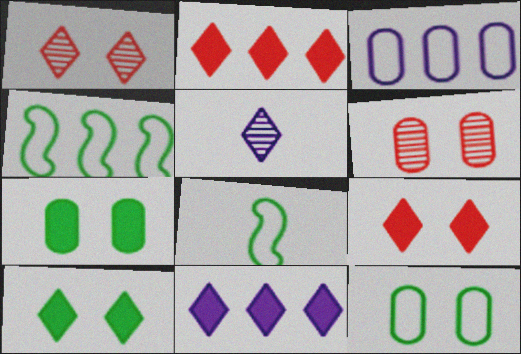[[6, 8, 11]]